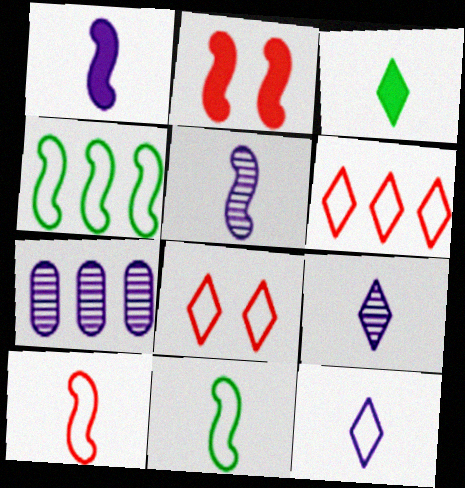[[2, 4, 5]]